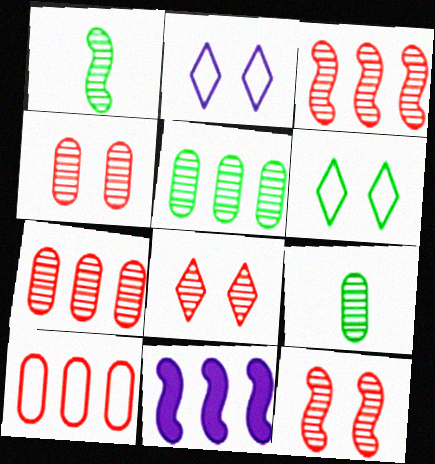[[4, 8, 12]]